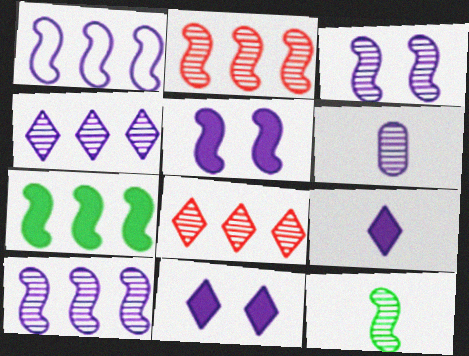[[1, 2, 7], 
[1, 6, 11], 
[2, 3, 12], 
[3, 4, 6]]